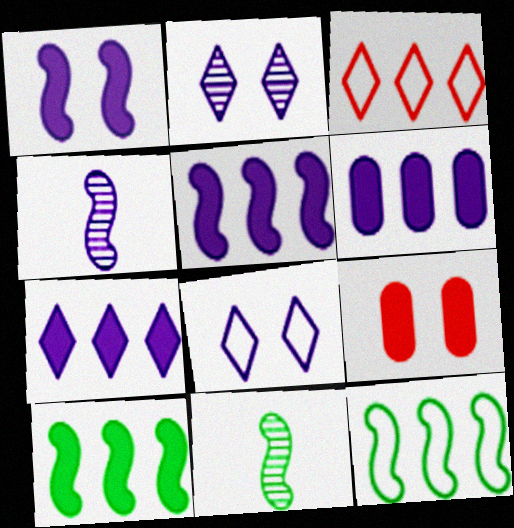[[4, 6, 8], 
[5, 6, 7]]